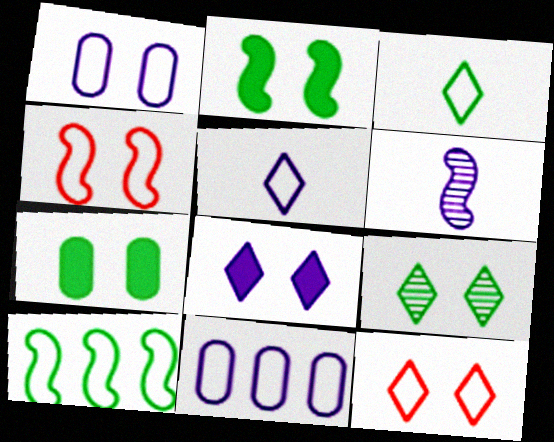[[3, 4, 11], 
[6, 8, 11], 
[8, 9, 12]]